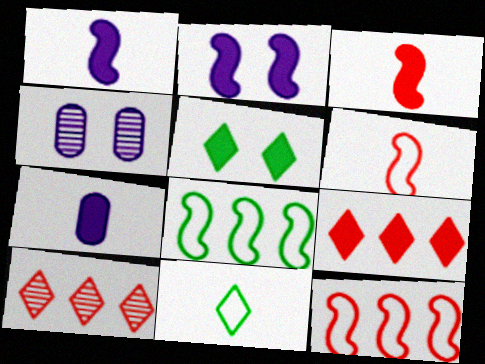[]